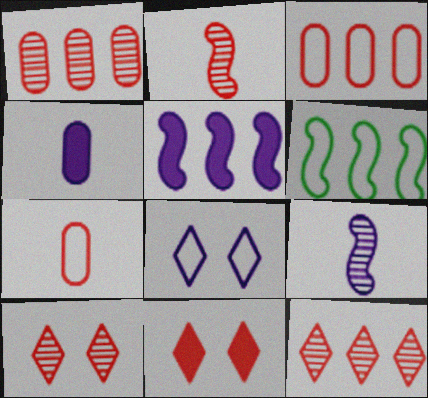[[1, 2, 10], 
[2, 3, 11], 
[4, 6, 10], 
[6, 7, 8]]